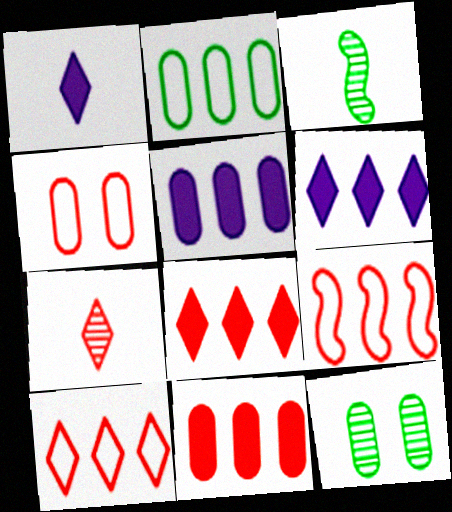[[1, 9, 12], 
[3, 4, 6]]